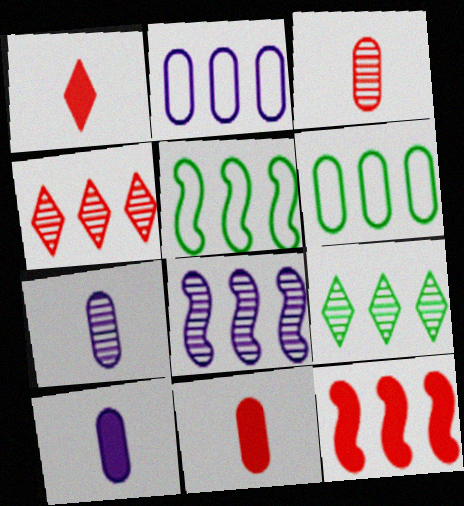[[2, 9, 12], 
[5, 8, 12]]